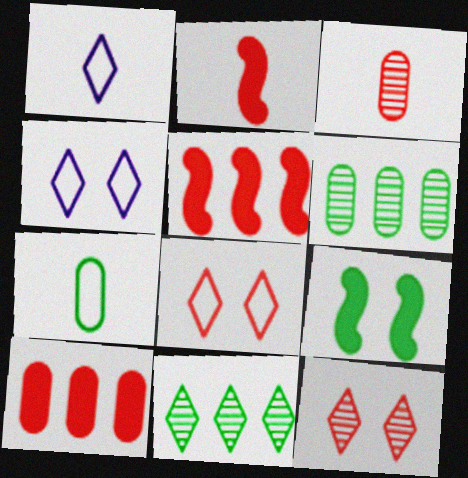[[2, 4, 6], 
[3, 5, 8], 
[7, 9, 11]]